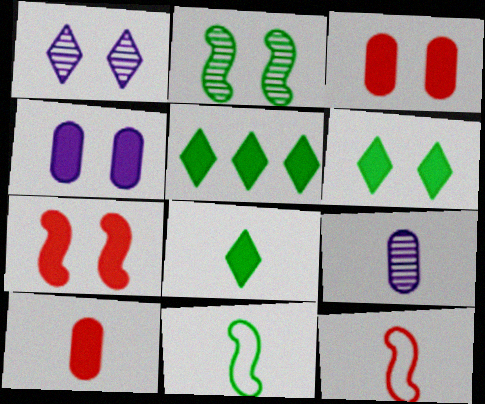[[4, 6, 7], 
[5, 6, 8], 
[8, 9, 12]]